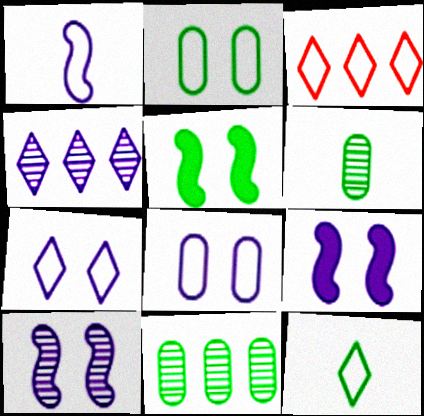[[1, 2, 3], 
[3, 6, 9], 
[3, 7, 12], 
[5, 11, 12]]